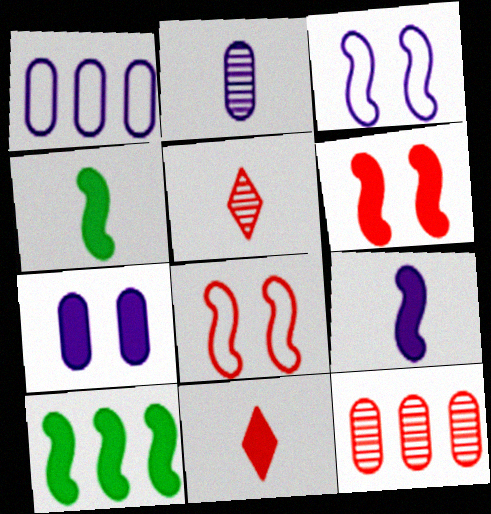[[1, 2, 7], 
[6, 9, 10], 
[7, 10, 11], 
[8, 11, 12]]